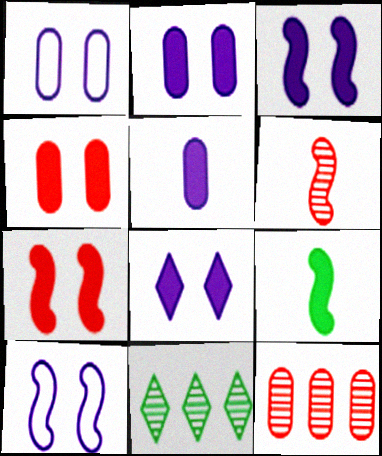[[2, 3, 8]]